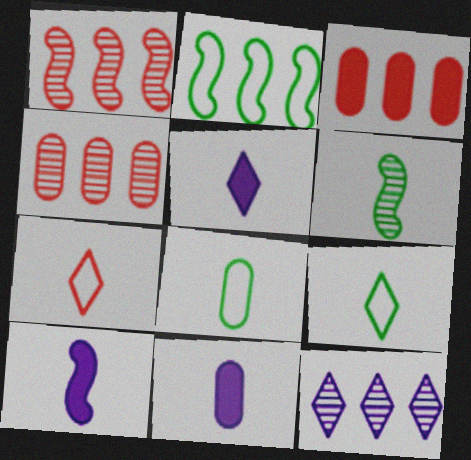[[2, 3, 12], 
[5, 10, 11], 
[6, 7, 11]]